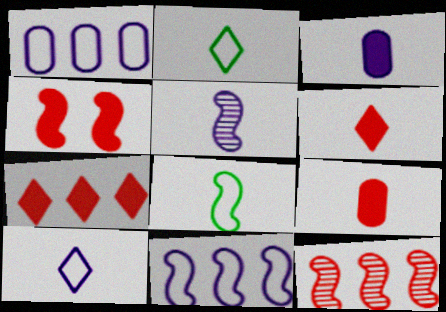[[2, 5, 9], 
[3, 5, 10], 
[4, 7, 9]]